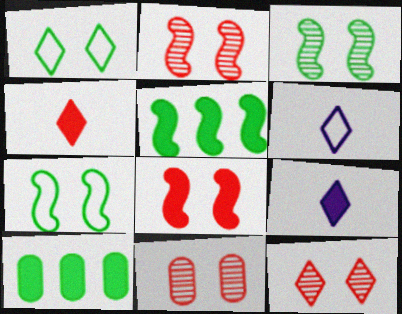[[2, 6, 10], 
[2, 11, 12], 
[5, 6, 11], 
[8, 9, 10]]